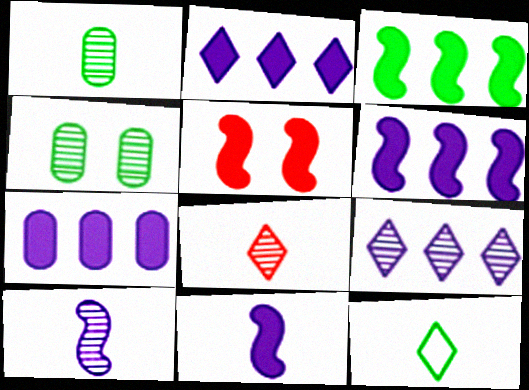[[1, 8, 10], 
[2, 6, 7], 
[3, 4, 12], 
[3, 5, 11]]